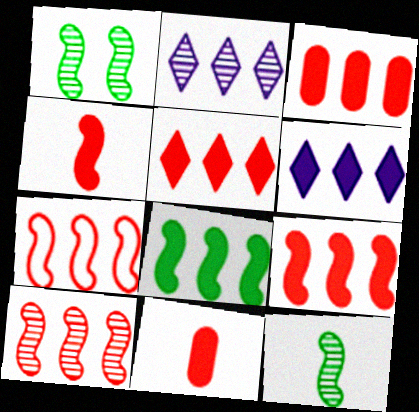[[3, 5, 9], 
[3, 6, 8], 
[7, 9, 10]]